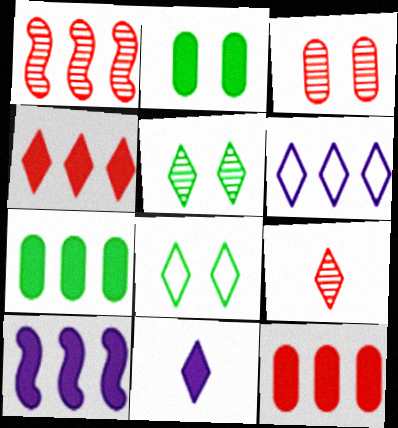[[1, 3, 9], 
[1, 6, 7], 
[4, 7, 10]]